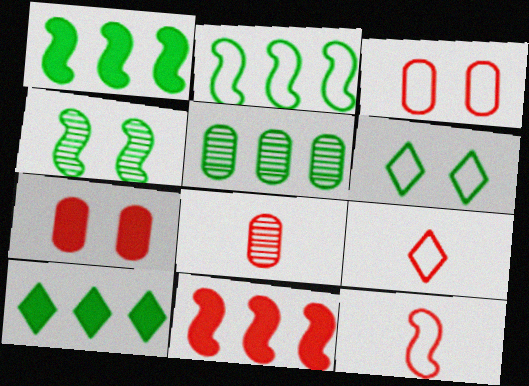[[2, 5, 10]]